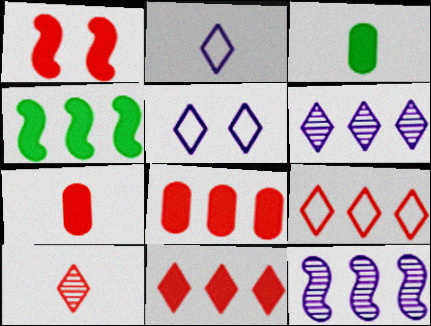[[1, 7, 11]]